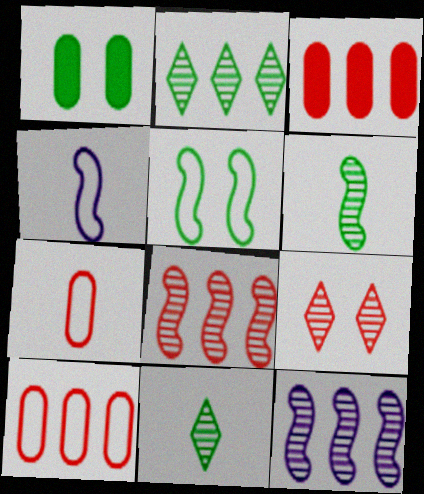[]